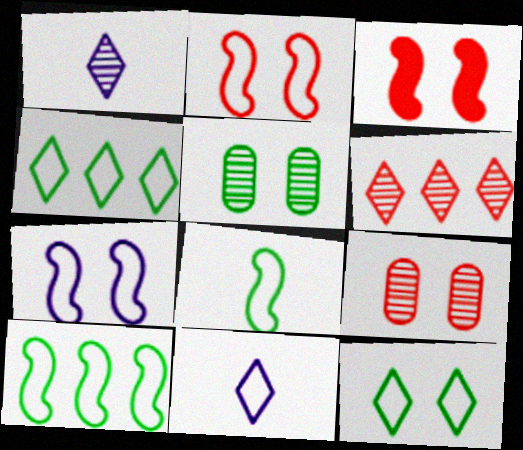[]